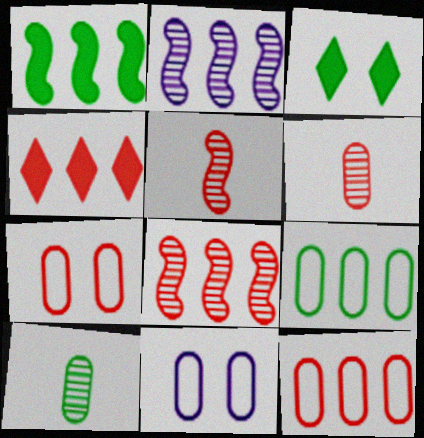[[2, 4, 9], 
[4, 5, 7], 
[4, 8, 12]]